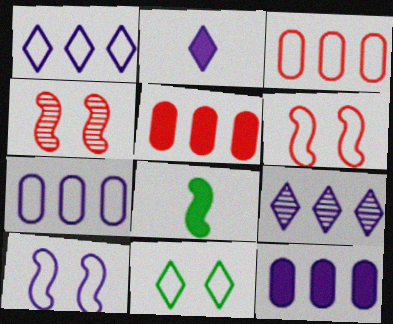[]